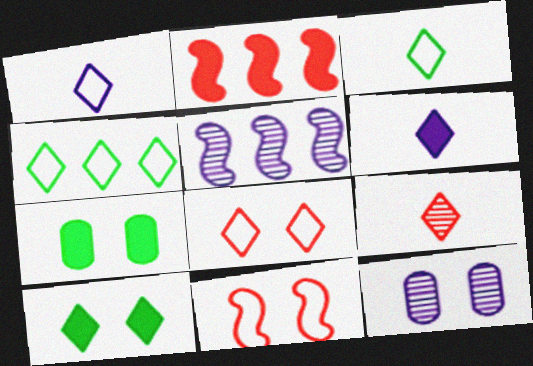[[1, 4, 8], 
[2, 3, 12], 
[2, 6, 7], 
[3, 6, 9], 
[10, 11, 12]]